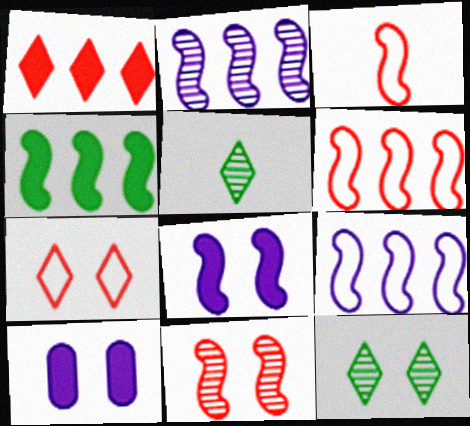[[2, 4, 6], 
[5, 6, 10]]